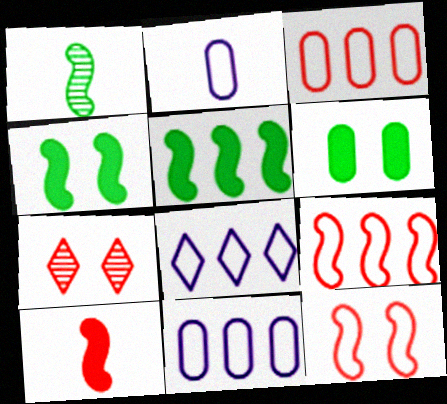[[2, 5, 7], 
[3, 7, 10]]